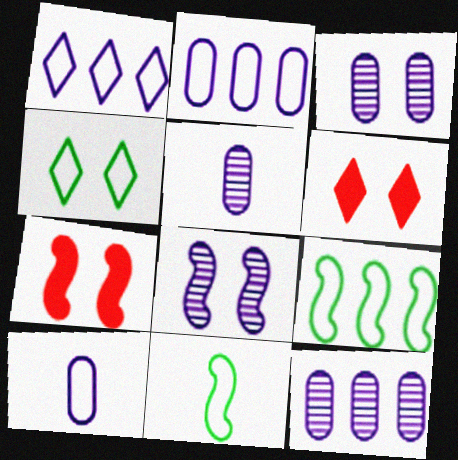[[3, 4, 7], 
[3, 5, 12], 
[5, 6, 9], 
[6, 11, 12]]